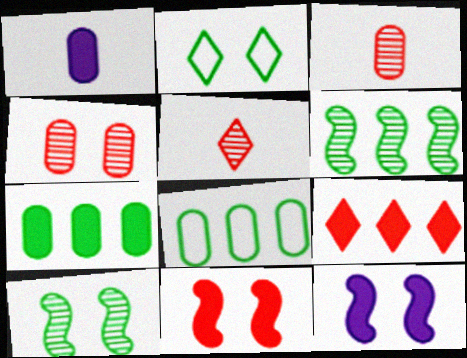[[1, 4, 8], 
[2, 4, 12], 
[5, 8, 12]]